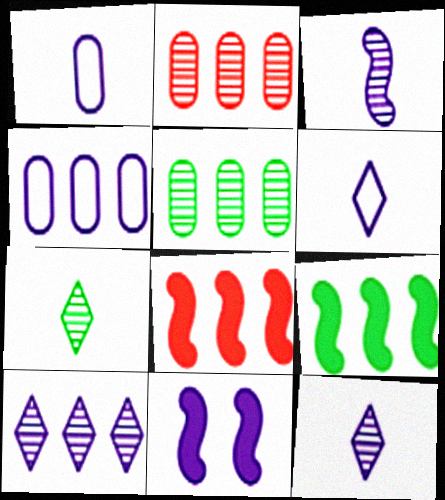[[1, 10, 11], 
[4, 11, 12]]